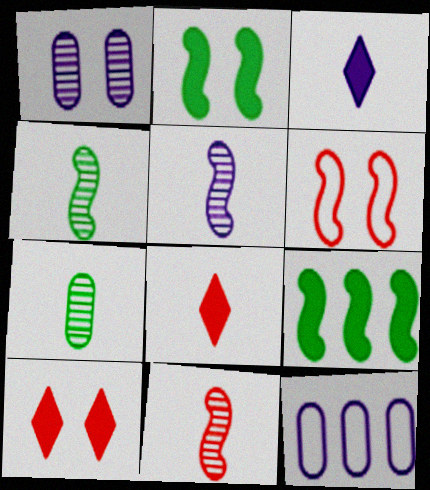[[4, 5, 11], 
[4, 10, 12], 
[5, 6, 9]]